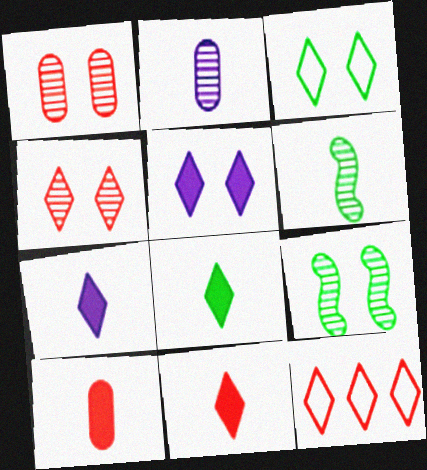[[3, 4, 5], 
[4, 11, 12], 
[7, 8, 11]]